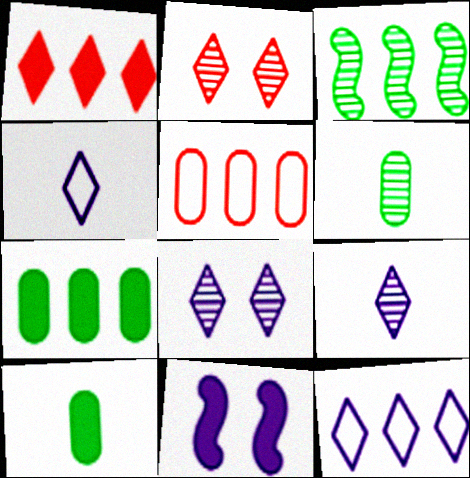[[1, 10, 11]]